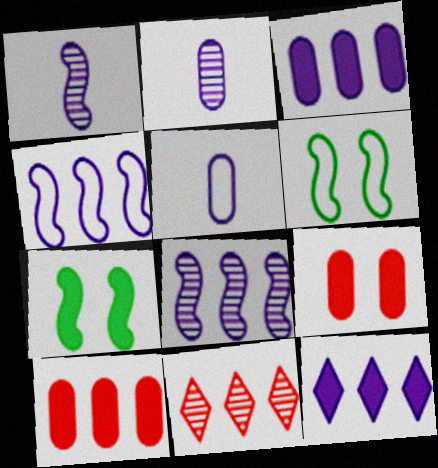[[5, 7, 11]]